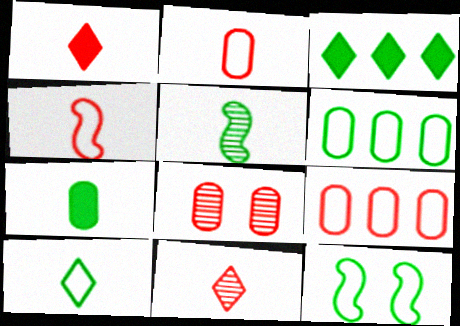[[5, 7, 10], 
[6, 10, 12]]